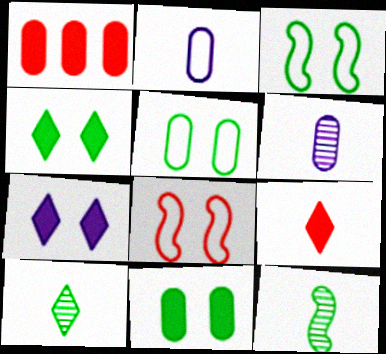[[1, 5, 6], 
[2, 9, 12]]